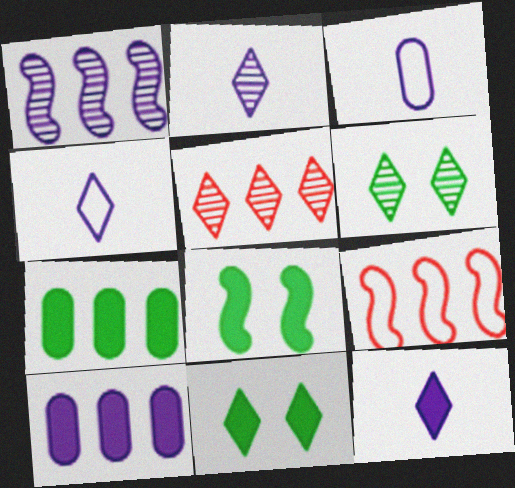[[2, 4, 12], 
[2, 5, 6], 
[3, 5, 8], 
[4, 5, 11]]